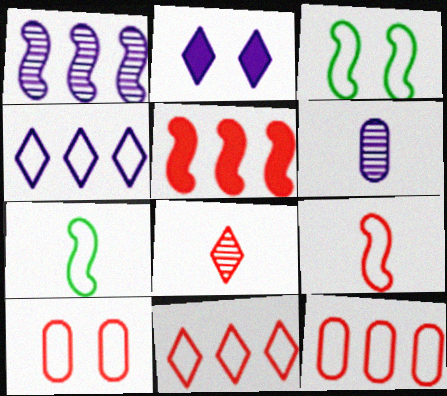[[4, 7, 10], 
[5, 8, 10], 
[9, 10, 11]]